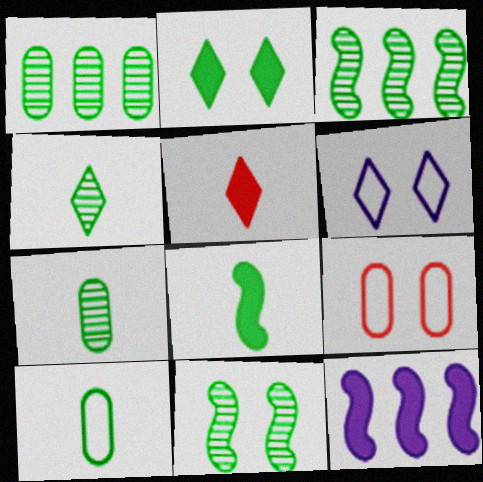[[1, 4, 11], 
[2, 3, 10], 
[4, 8, 10], 
[4, 9, 12]]